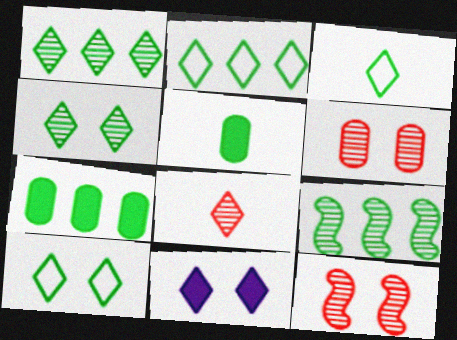[[2, 3, 10], 
[2, 7, 9], 
[2, 8, 11], 
[5, 9, 10]]